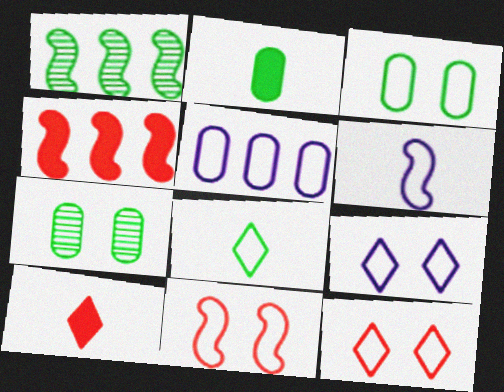[[3, 9, 11], 
[5, 6, 9], 
[5, 8, 11]]